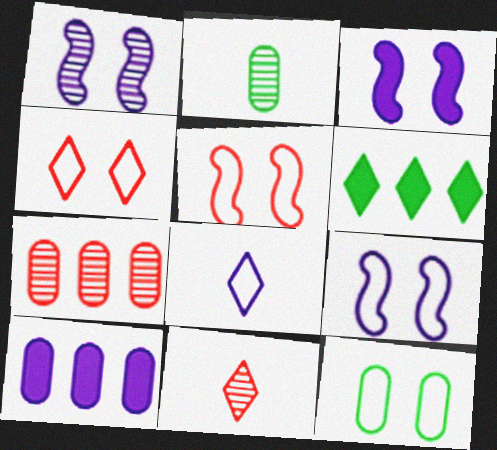[[1, 3, 9], 
[1, 8, 10], 
[4, 9, 12]]